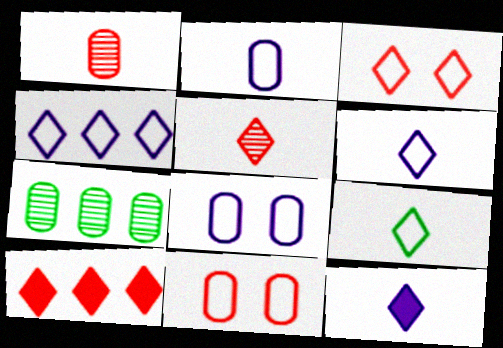[[3, 4, 9], 
[3, 5, 10], 
[5, 9, 12]]